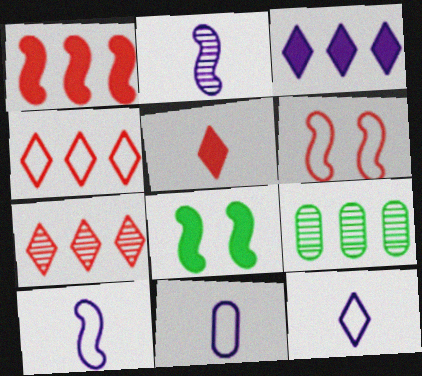[[7, 8, 11], 
[10, 11, 12]]